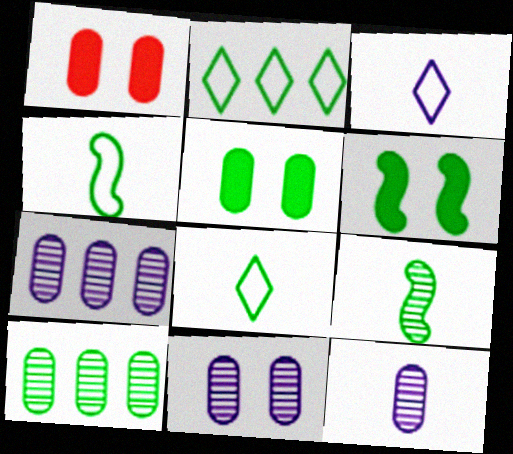[[2, 5, 9], 
[6, 8, 10], 
[7, 11, 12]]